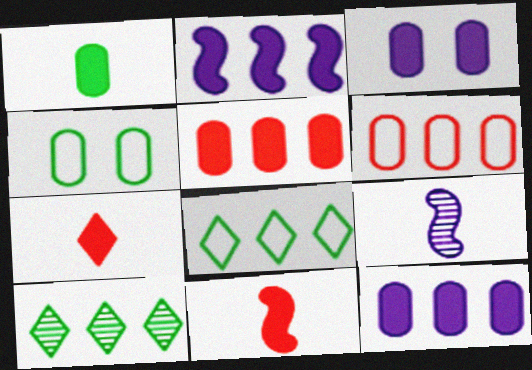[[1, 3, 5], 
[2, 6, 10]]